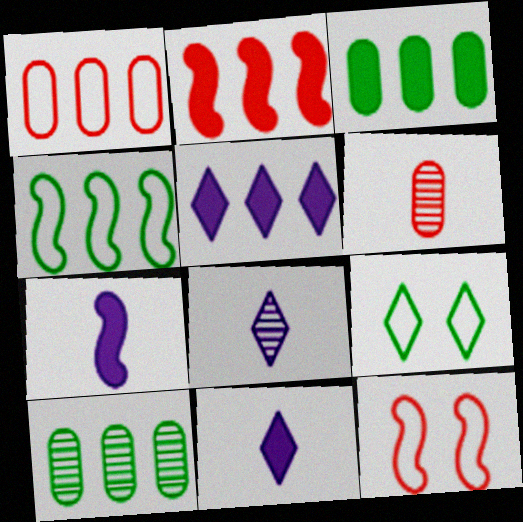[[2, 3, 5], 
[3, 8, 12], 
[10, 11, 12]]